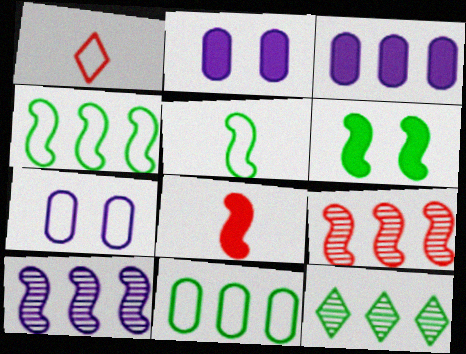[[1, 4, 7], 
[7, 8, 12]]